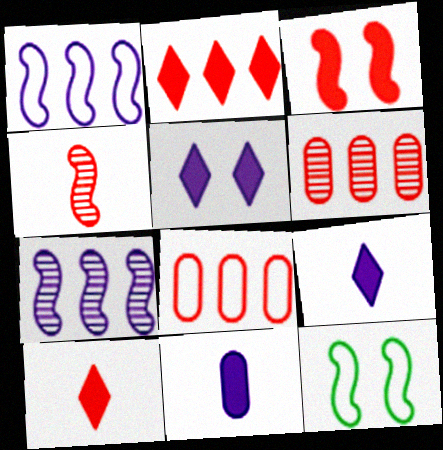[[6, 9, 12]]